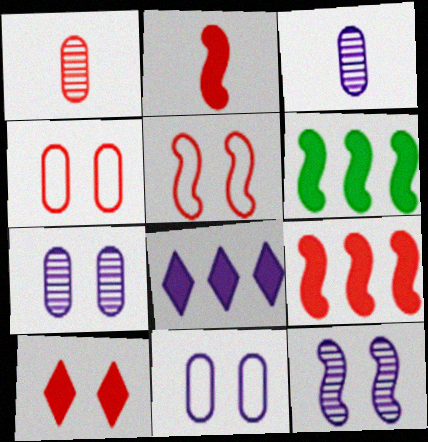[]